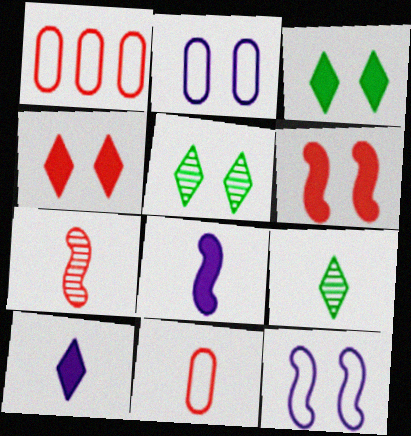[[1, 4, 7], 
[1, 5, 8], 
[2, 5, 6], 
[8, 9, 11]]